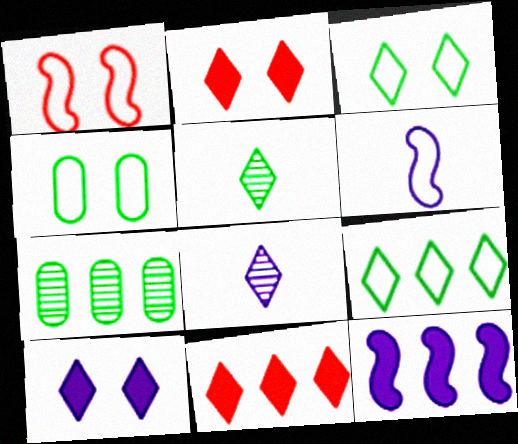[[2, 6, 7], 
[2, 8, 9], 
[3, 8, 11]]